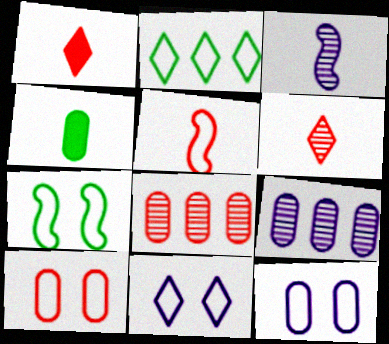[[1, 7, 9], 
[2, 5, 12], 
[4, 8, 12], 
[4, 9, 10], 
[7, 10, 11]]